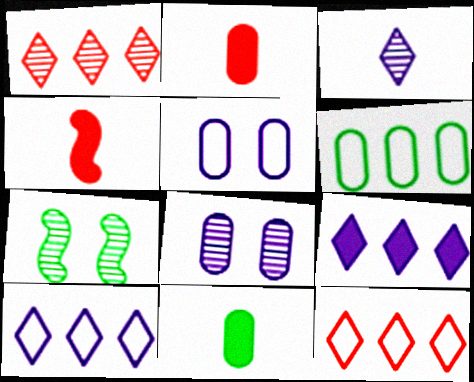[[2, 6, 8], 
[2, 7, 10]]